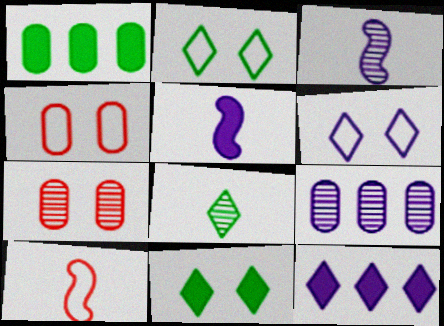[[5, 6, 9], 
[9, 10, 11]]